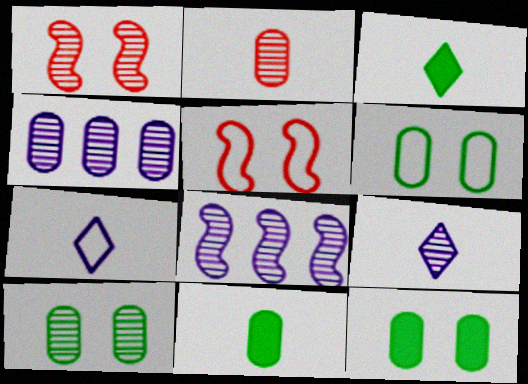[[2, 4, 10], 
[3, 4, 5], 
[6, 10, 12]]